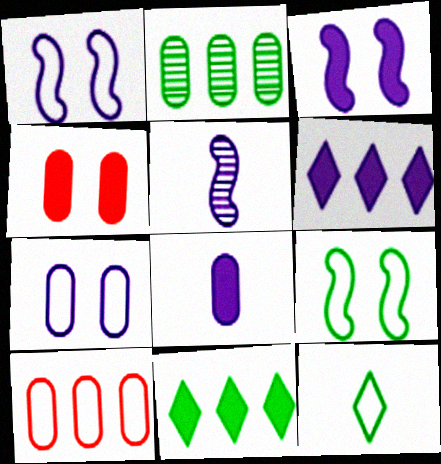[[1, 10, 12], 
[3, 6, 8], 
[5, 6, 7]]